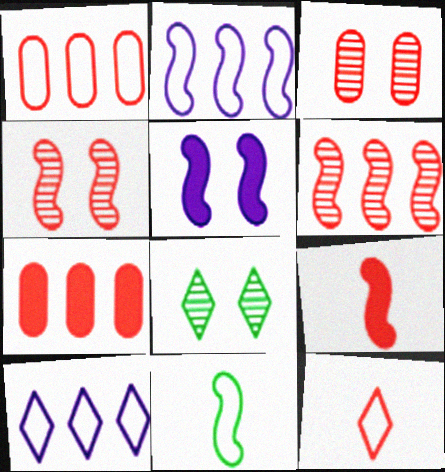[[4, 7, 12], 
[5, 6, 11]]